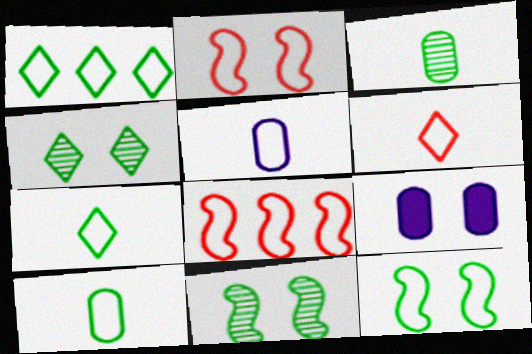[[1, 2, 5], 
[1, 10, 12], 
[2, 4, 9]]